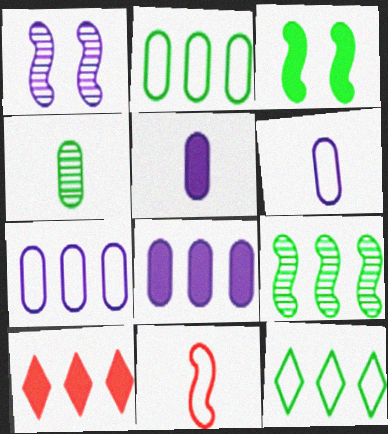[[3, 4, 12], 
[3, 5, 10], 
[7, 9, 10]]